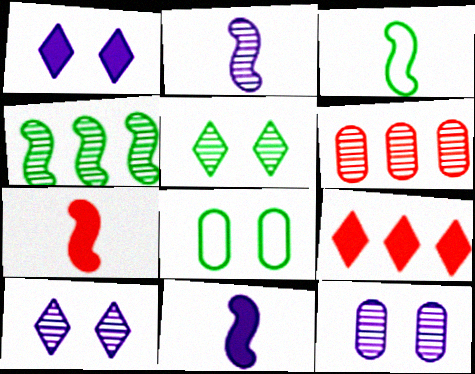[[1, 3, 6], 
[2, 3, 7], 
[2, 5, 6], 
[2, 8, 9], 
[3, 9, 12]]